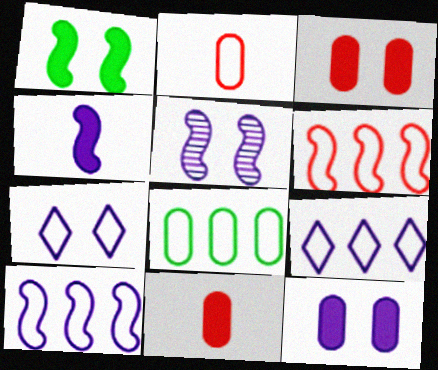[[4, 5, 10], 
[5, 7, 12], 
[6, 8, 9]]